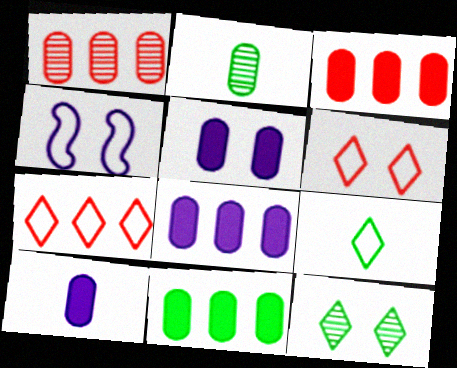[[3, 8, 11], 
[5, 8, 10]]